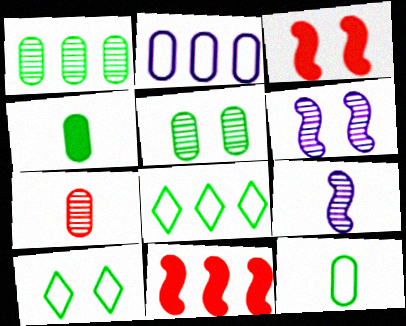[]